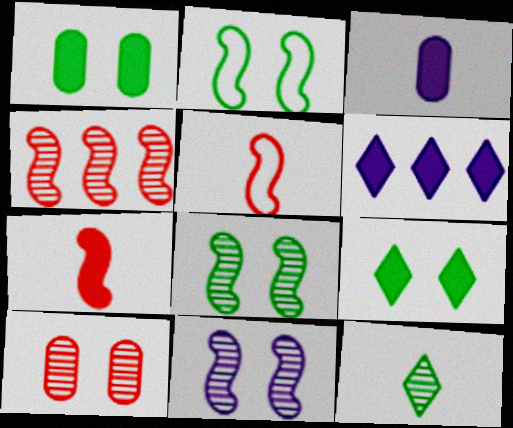[[1, 6, 7], 
[3, 5, 12]]